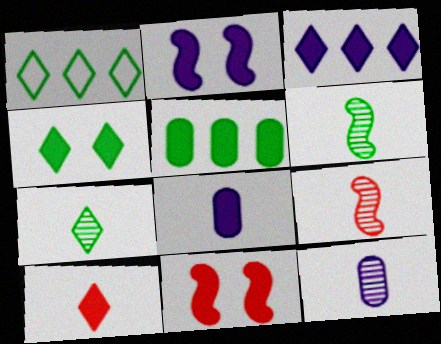[[1, 4, 7], 
[1, 11, 12], 
[2, 3, 8], 
[2, 5, 10], 
[3, 4, 10], 
[7, 9, 12]]